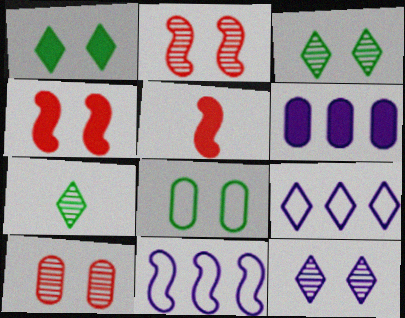[[1, 5, 6], 
[4, 8, 12]]